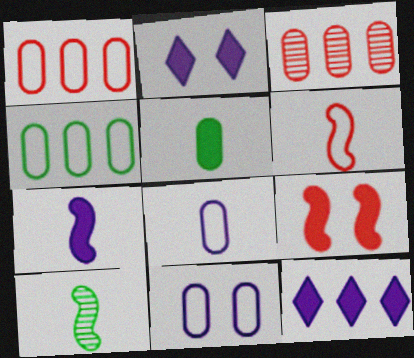[[1, 2, 10], 
[3, 5, 11], 
[5, 9, 12], 
[6, 7, 10]]